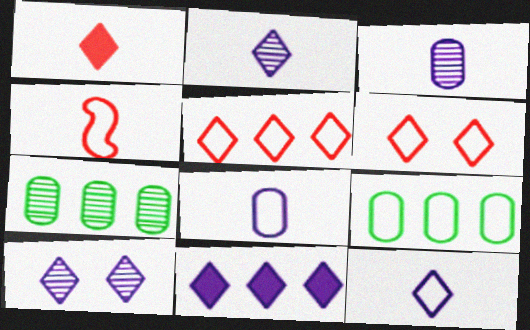[[10, 11, 12]]